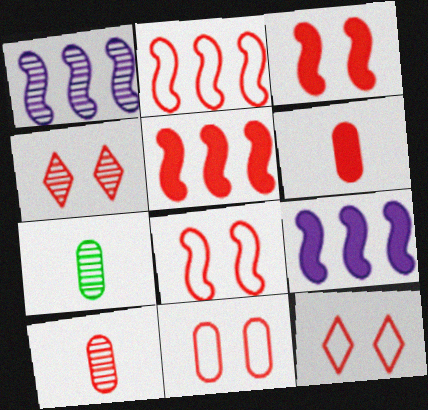[[1, 4, 7], 
[2, 4, 6], 
[3, 4, 11], 
[5, 10, 12], 
[7, 9, 12], 
[8, 11, 12]]